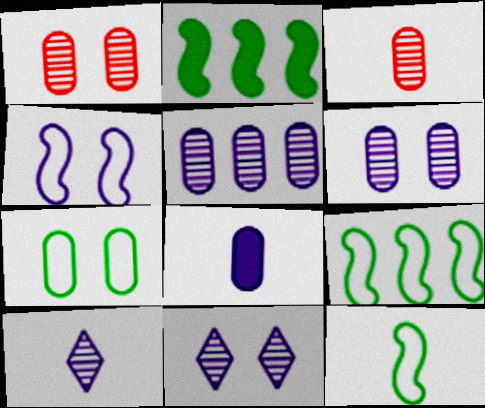[]